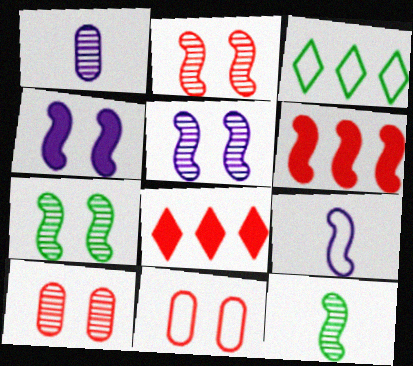[[2, 5, 7], 
[3, 9, 11], 
[6, 7, 9]]